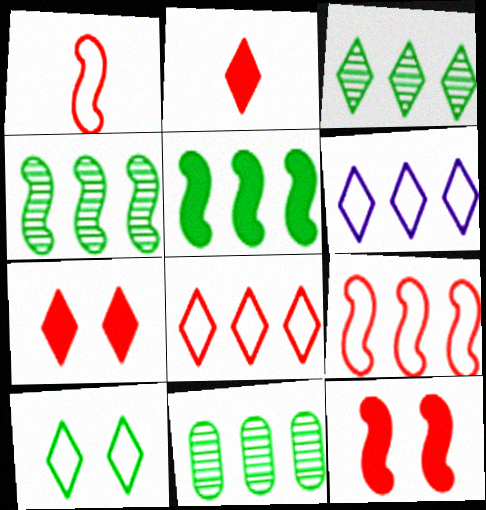[[3, 4, 11]]